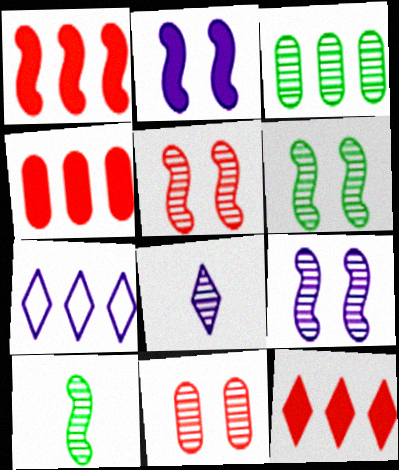[[1, 3, 7], 
[1, 4, 12], 
[3, 5, 8], 
[5, 6, 9]]